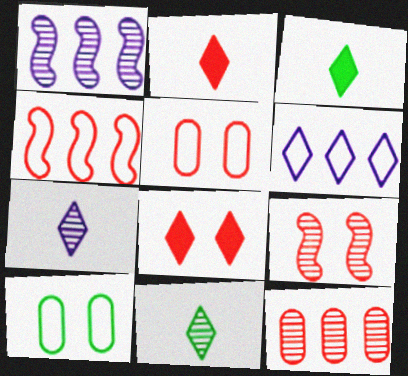[[1, 2, 10], 
[1, 3, 5], 
[5, 8, 9], 
[6, 8, 11]]